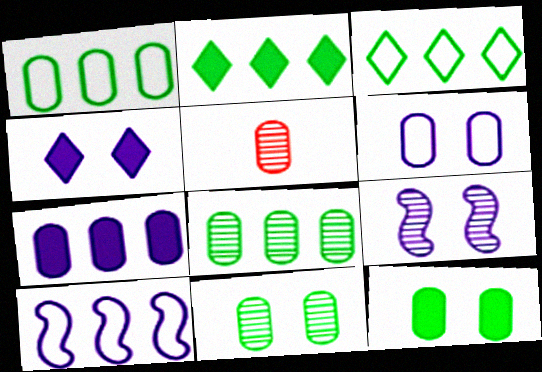[[4, 6, 9]]